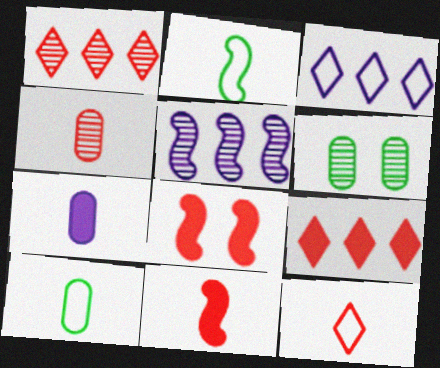[[2, 5, 8], 
[3, 6, 11], 
[4, 7, 10], 
[4, 11, 12]]